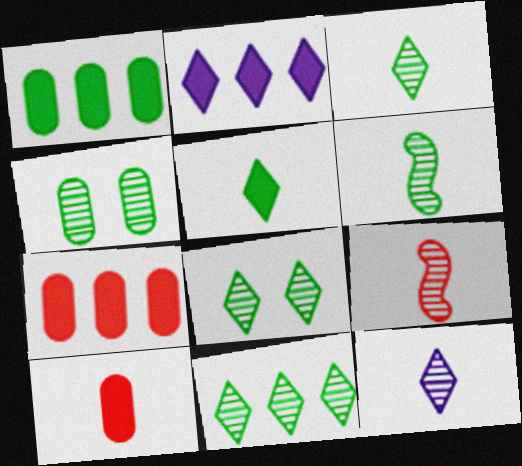[[3, 8, 11], 
[4, 6, 11]]